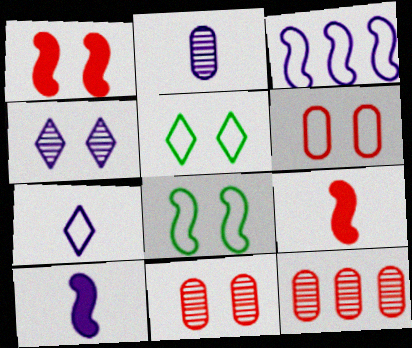[[2, 7, 10], 
[5, 10, 12]]